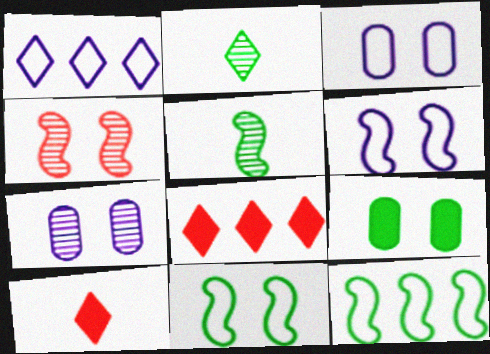[[2, 9, 12], 
[3, 5, 8], 
[7, 10, 12]]